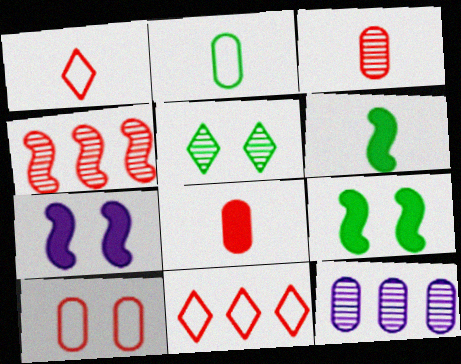[[1, 9, 12], 
[5, 7, 10]]